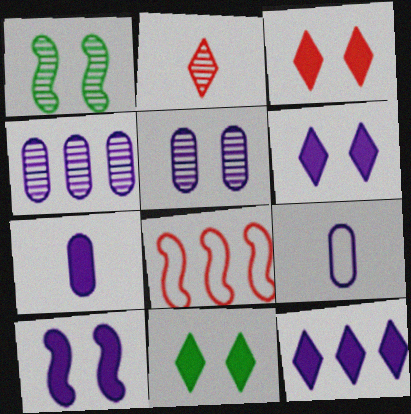[[1, 2, 4], 
[3, 6, 11], 
[7, 10, 12]]